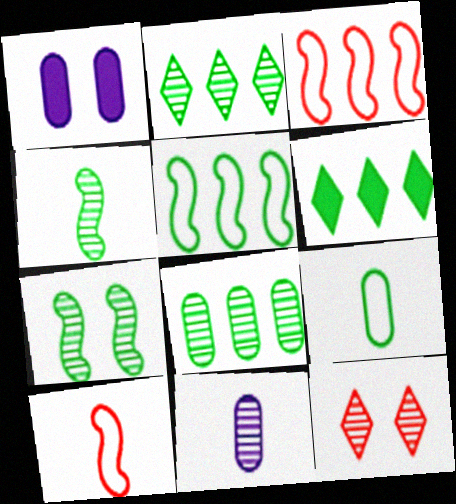[[1, 2, 10], 
[5, 6, 8], 
[6, 7, 9]]